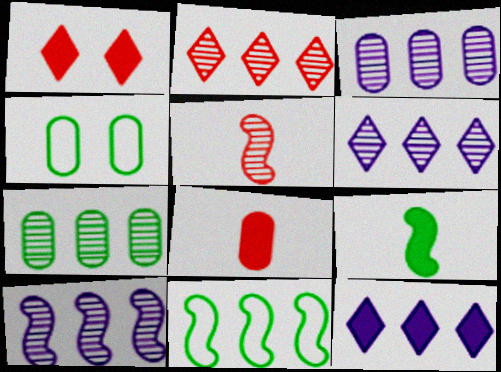[[2, 7, 10], 
[3, 4, 8], 
[3, 6, 10], 
[4, 5, 12]]